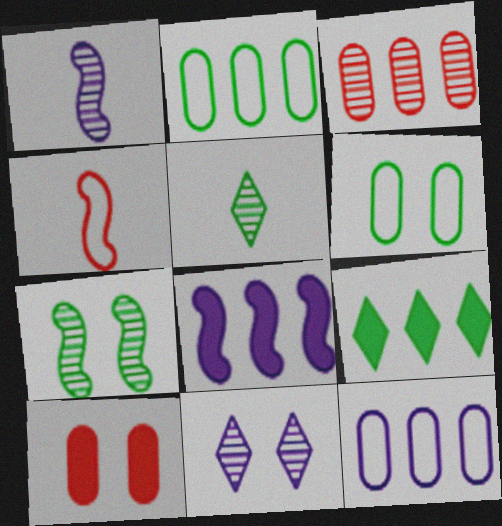[[4, 7, 8]]